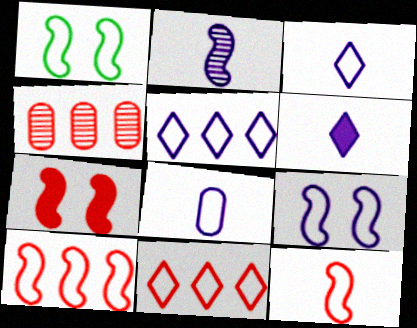[[1, 4, 6], 
[1, 8, 11], 
[2, 6, 8], 
[5, 8, 9]]